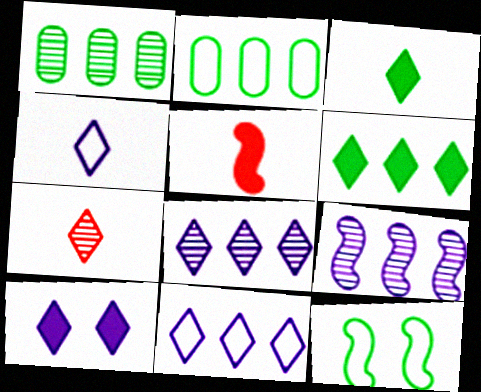[[1, 3, 12], 
[3, 4, 7], 
[4, 8, 10], 
[5, 9, 12]]